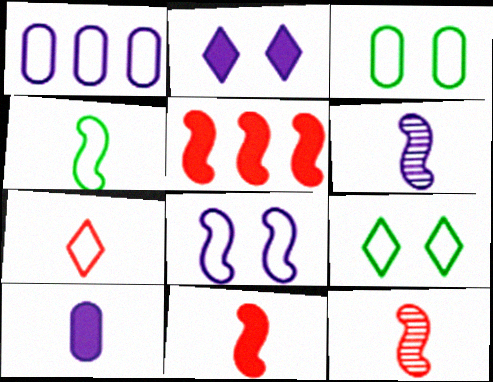[[1, 2, 6], 
[4, 6, 11]]